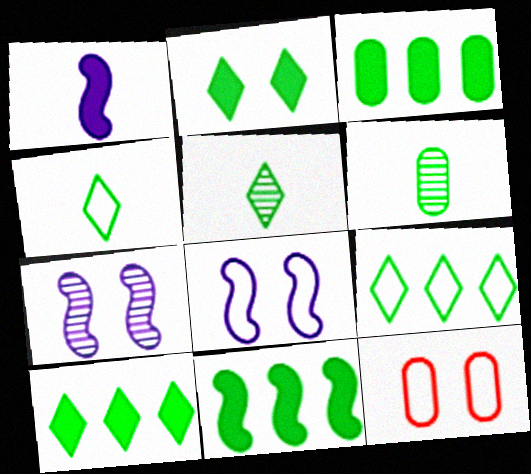[[2, 5, 9], 
[2, 7, 12], 
[3, 10, 11]]